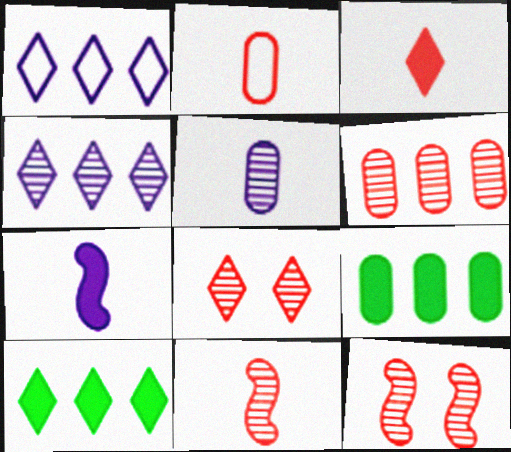[[2, 3, 11], 
[6, 8, 11]]